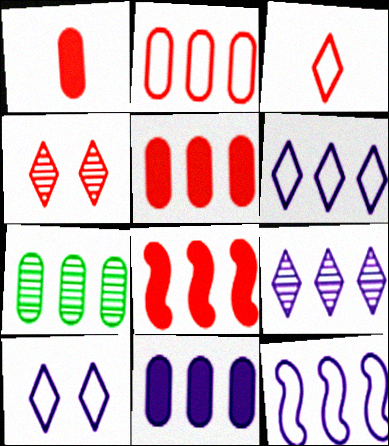[[2, 7, 11], 
[6, 7, 8], 
[9, 11, 12]]